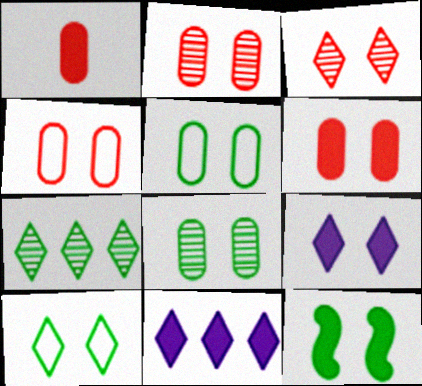[[1, 11, 12], 
[2, 4, 6], 
[3, 9, 10], 
[6, 9, 12], 
[8, 10, 12]]